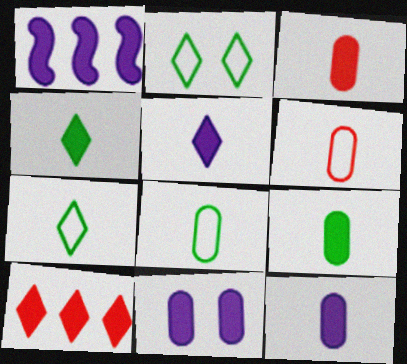[[1, 5, 11], 
[3, 9, 12]]